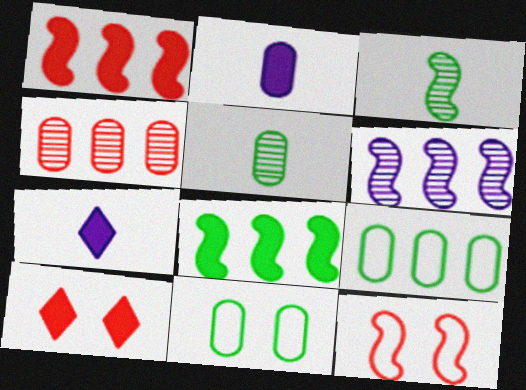[[2, 4, 11], 
[2, 8, 10]]